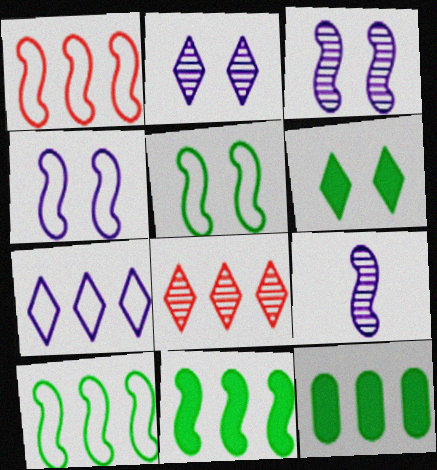[]